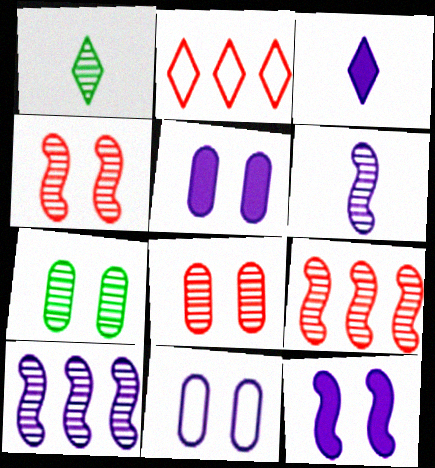[[1, 8, 10], 
[3, 10, 11]]